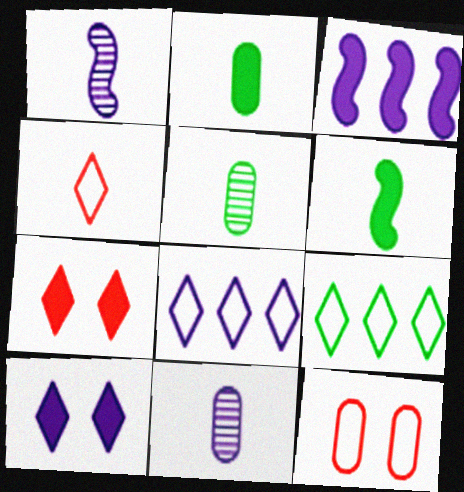[[1, 2, 4], 
[2, 3, 7], 
[4, 6, 11]]